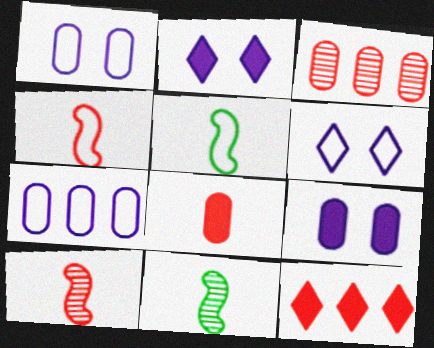[[1, 11, 12], 
[2, 3, 5]]